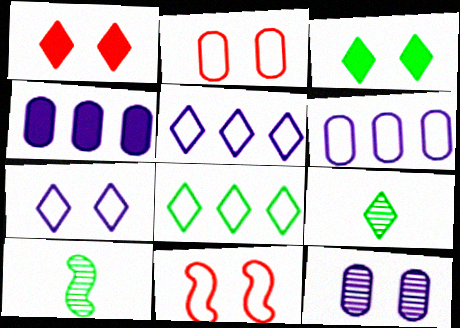[[1, 5, 9], 
[1, 6, 10], 
[3, 8, 9], 
[3, 11, 12], 
[4, 9, 11]]